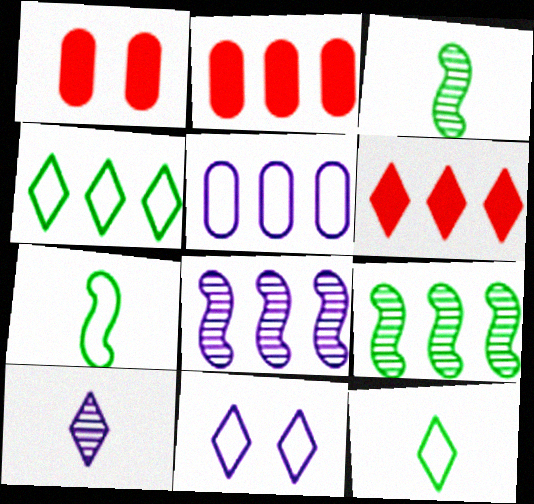[[1, 8, 12], 
[2, 3, 11], 
[2, 4, 8], 
[5, 6, 9]]